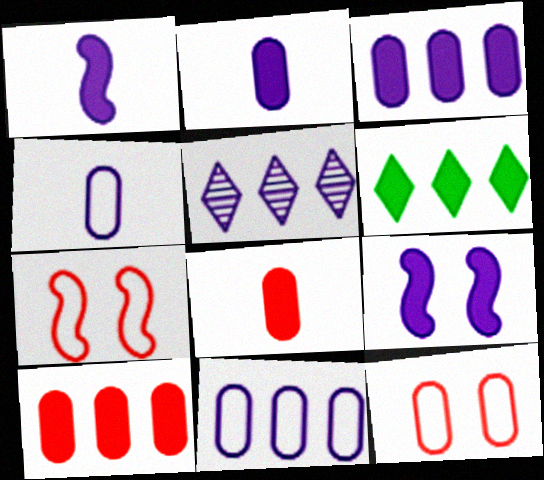[[4, 5, 9], 
[6, 8, 9]]